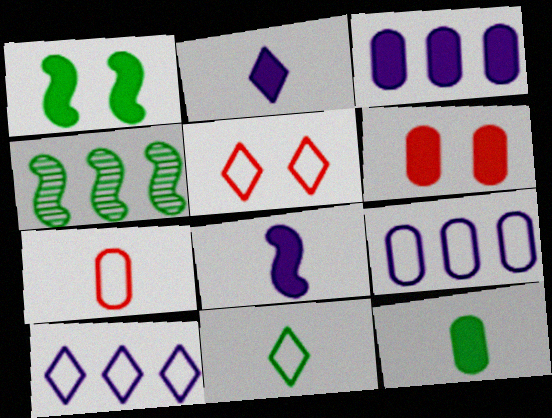[[3, 6, 12], 
[5, 10, 11]]